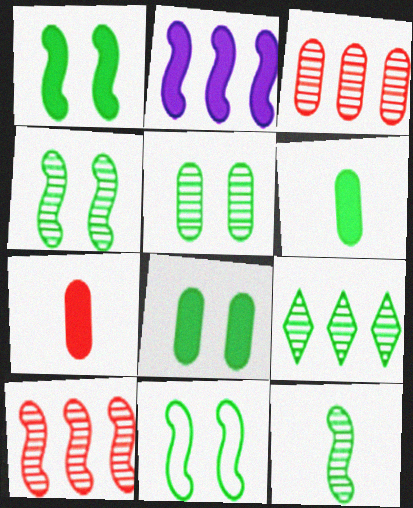[[1, 4, 11], 
[5, 9, 12], 
[6, 9, 11]]